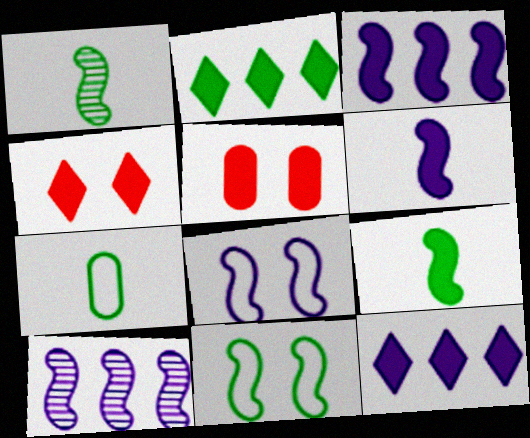[[2, 5, 6], 
[4, 7, 10], 
[5, 9, 12], 
[6, 8, 10]]